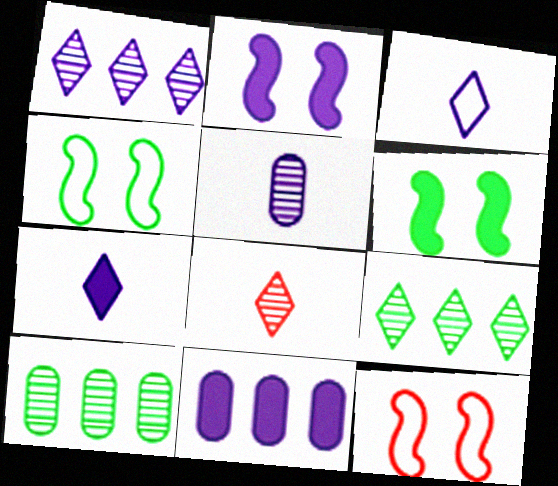[[2, 7, 11], 
[4, 8, 11], 
[7, 10, 12]]